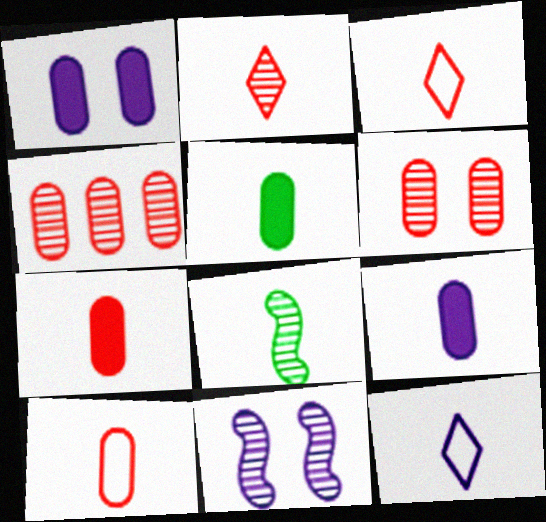[[3, 8, 9], 
[5, 7, 9], 
[7, 8, 12]]